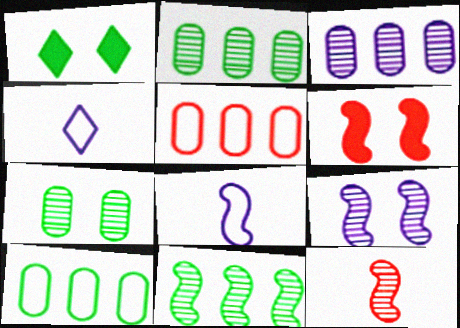[[2, 4, 6], 
[6, 8, 11], 
[9, 11, 12]]